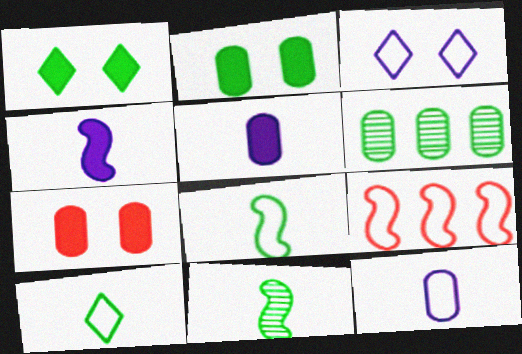[[1, 6, 8], 
[6, 7, 12]]